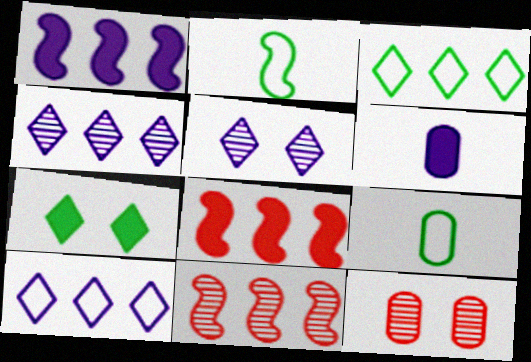[[5, 8, 9], 
[6, 7, 8]]